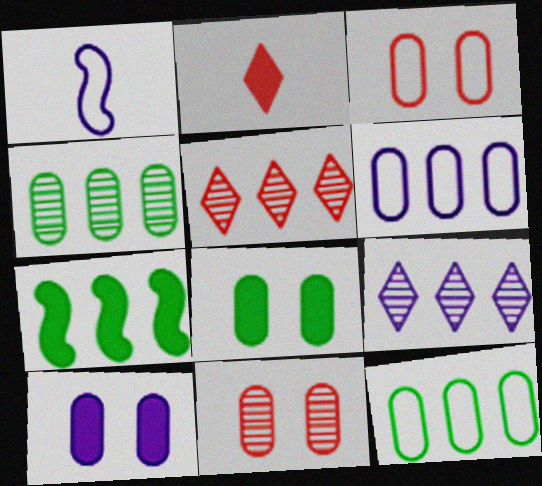[[1, 5, 8], 
[1, 9, 10], 
[2, 7, 10], 
[5, 6, 7]]